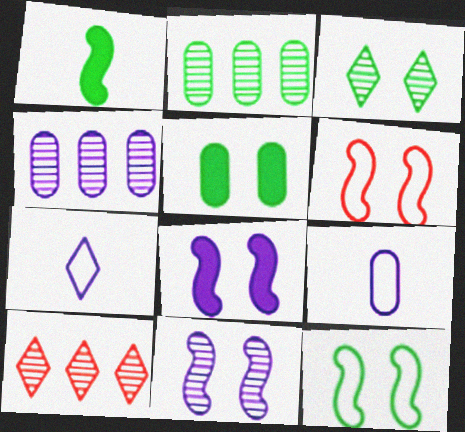[[3, 5, 12], 
[4, 7, 8]]